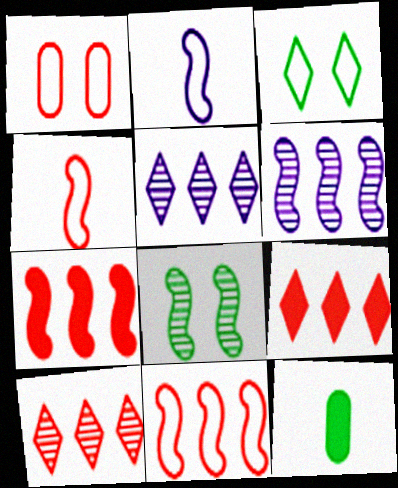[[2, 7, 8]]